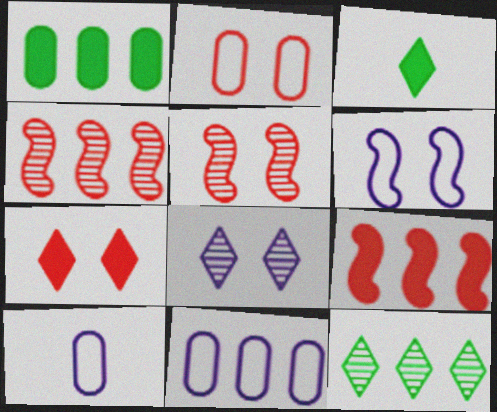[[2, 5, 7], 
[3, 5, 11], 
[9, 11, 12]]